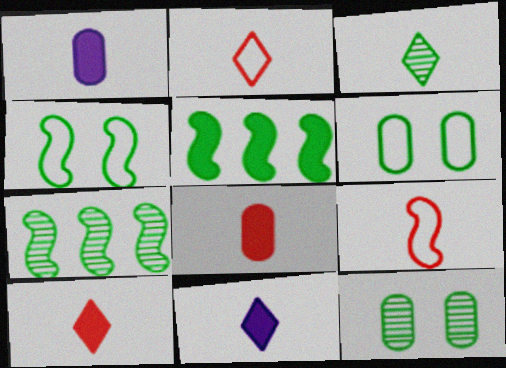[[1, 3, 9], 
[2, 3, 11], 
[3, 5, 6], 
[3, 7, 12]]